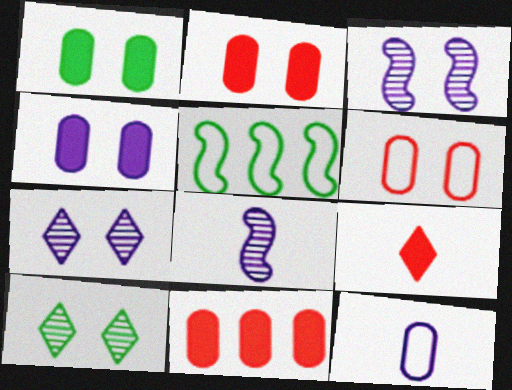[[1, 2, 4]]